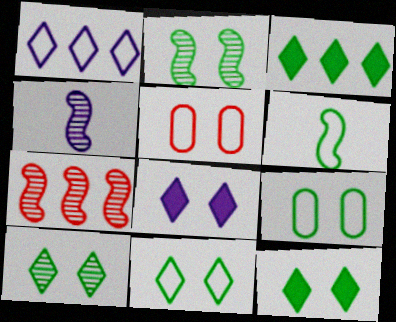[[1, 5, 6], 
[2, 4, 7], 
[2, 5, 8], 
[2, 9, 12], 
[3, 4, 5], 
[10, 11, 12]]